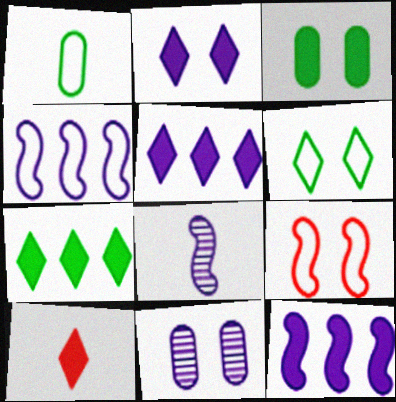[[1, 8, 10], 
[2, 7, 10], 
[3, 10, 12]]